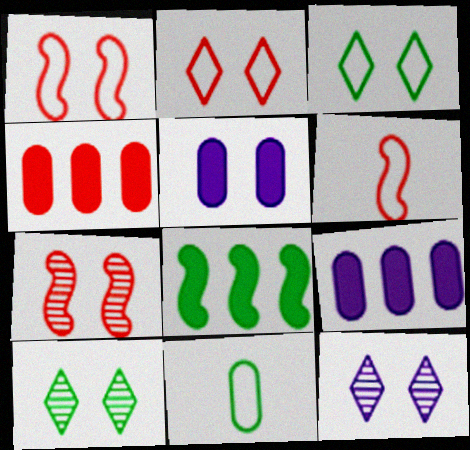[[1, 5, 10], 
[3, 5, 7], 
[6, 9, 10], 
[8, 10, 11]]